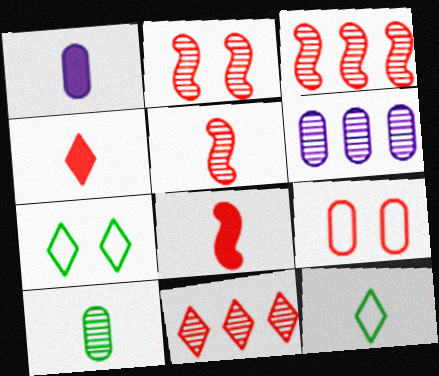[[1, 3, 7], 
[1, 5, 12], 
[2, 3, 5], 
[3, 4, 9], 
[6, 7, 8], 
[8, 9, 11]]